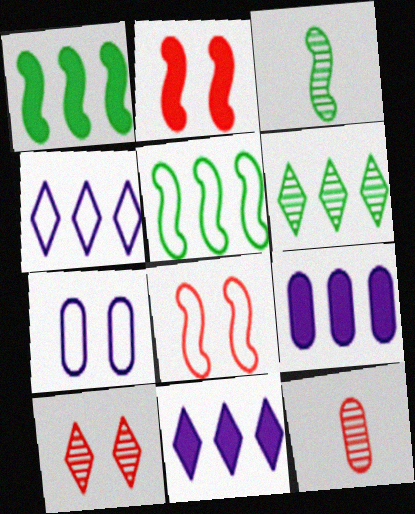[]